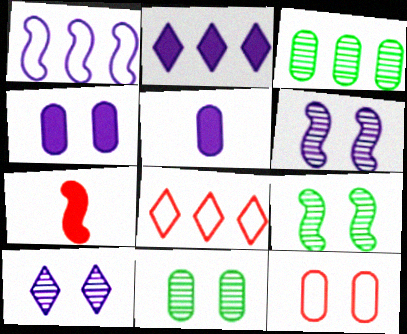[[1, 5, 10], 
[1, 7, 9], 
[3, 5, 12], 
[4, 11, 12], 
[5, 8, 9]]